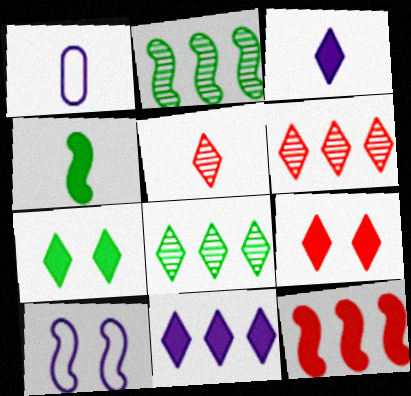[[1, 2, 9], 
[1, 4, 5]]